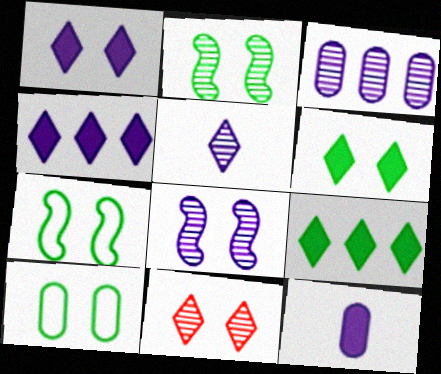[[2, 6, 10], 
[3, 5, 8]]